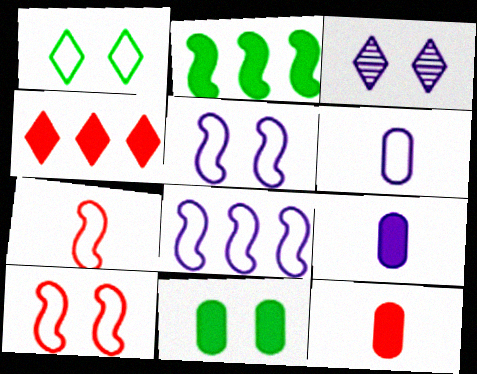[[3, 8, 9], 
[3, 10, 11]]